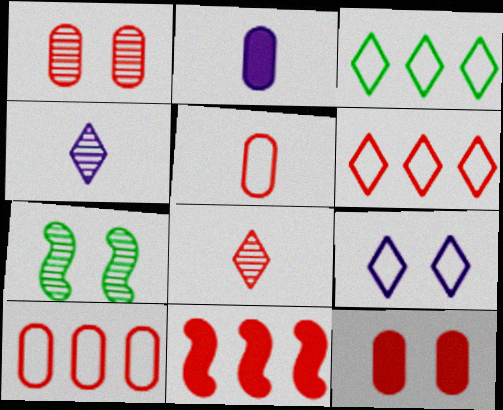[[2, 6, 7], 
[7, 9, 12]]